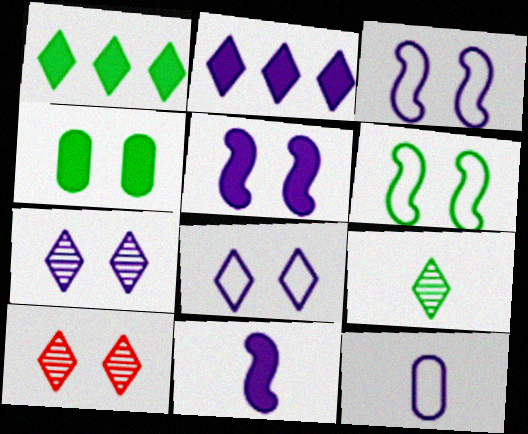[[3, 4, 10]]